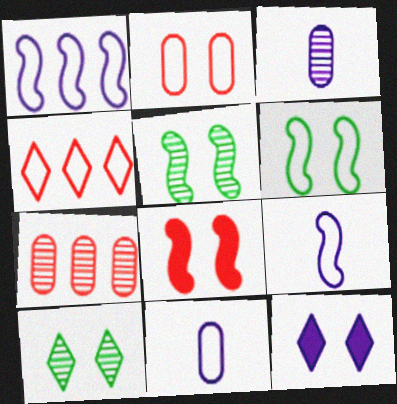[[1, 3, 12], 
[2, 5, 12], 
[4, 6, 11]]